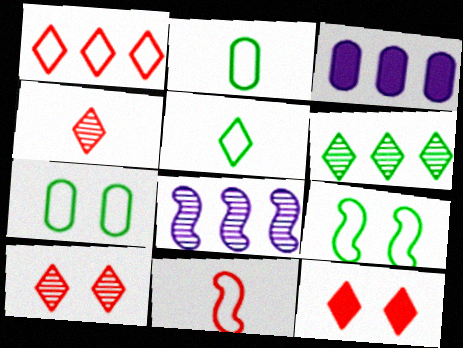[[1, 4, 12], 
[2, 8, 12], 
[3, 4, 9]]